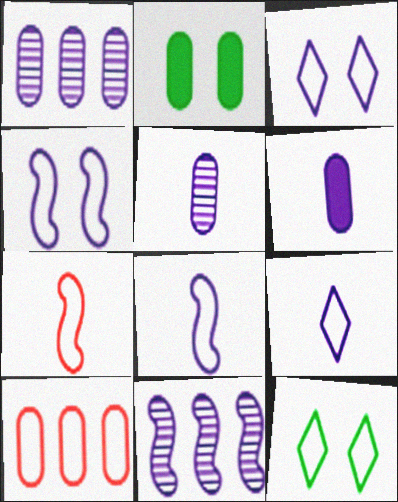[[2, 5, 10], 
[3, 6, 11], 
[8, 10, 12]]